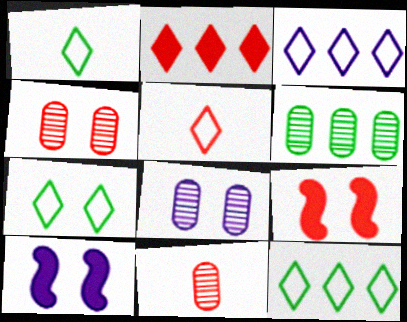[[1, 7, 12], 
[3, 5, 7], 
[4, 7, 10], 
[5, 6, 10], 
[6, 8, 11], 
[7, 8, 9], 
[10, 11, 12]]